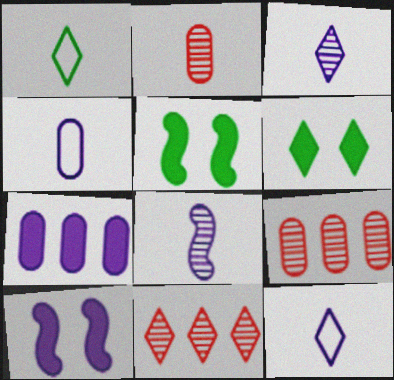[[1, 9, 10], 
[4, 5, 11], 
[5, 9, 12], 
[6, 11, 12]]